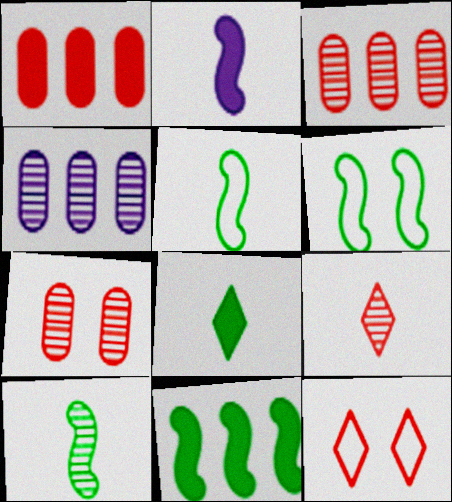[[6, 10, 11]]